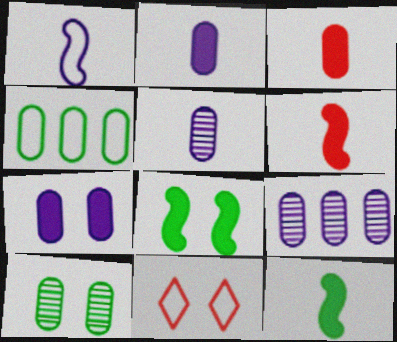[[1, 4, 11], 
[9, 11, 12]]